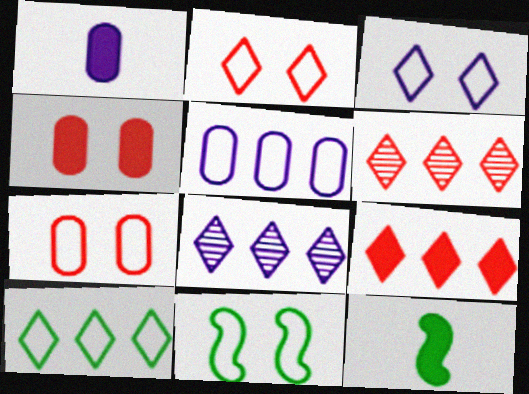[[1, 6, 11], 
[3, 7, 11], 
[7, 8, 12], 
[8, 9, 10]]